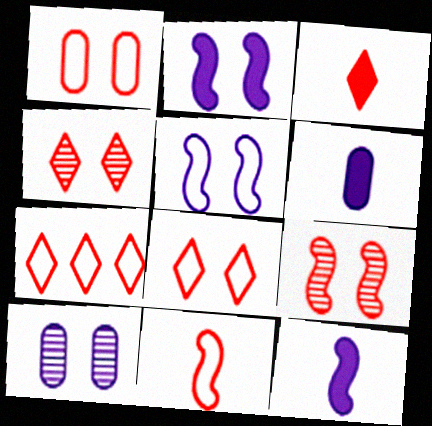[[1, 7, 11], 
[3, 4, 7]]